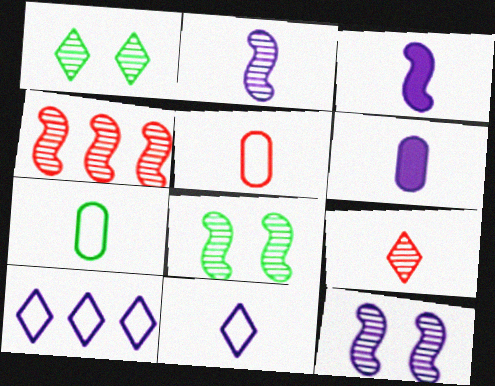[[2, 4, 8], 
[2, 6, 11], 
[3, 7, 9], 
[6, 10, 12]]